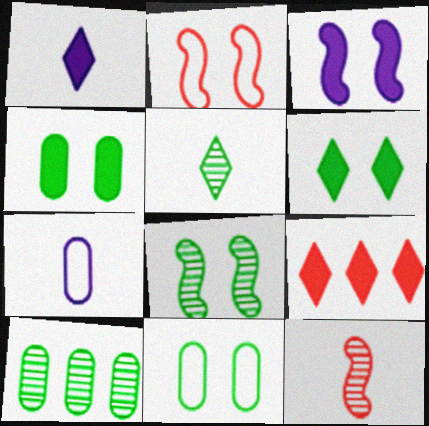[[1, 2, 10], 
[1, 6, 9], 
[2, 3, 8], 
[5, 8, 10], 
[6, 8, 11], 
[7, 8, 9]]